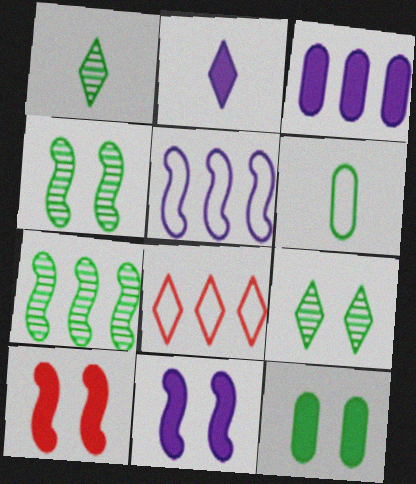[[2, 3, 11], 
[2, 8, 9], 
[3, 7, 8]]